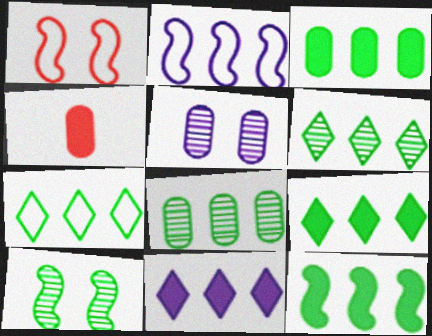[[3, 9, 12], 
[6, 7, 9], 
[7, 8, 12]]